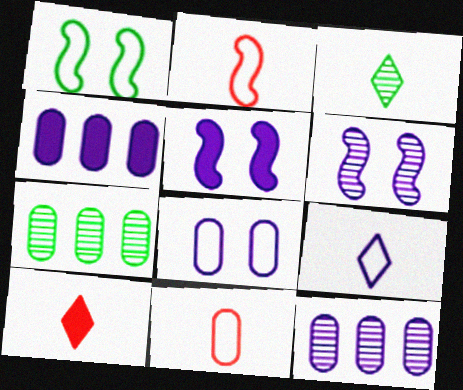[[1, 10, 12], 
[3, 9, 10], 
[4, 6, 9], 
[5, 9, 12]]